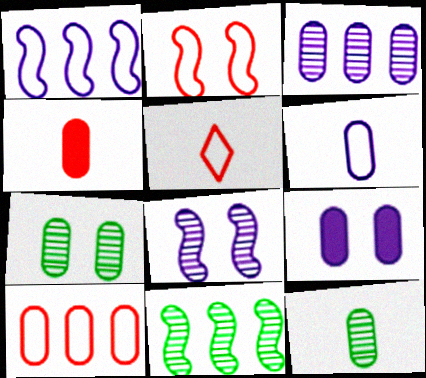[[2, 5, 10], 
[3, 6, 9], 
[4, 6, 12], 
[5, 9, 11], 
[9, 10, 12]]